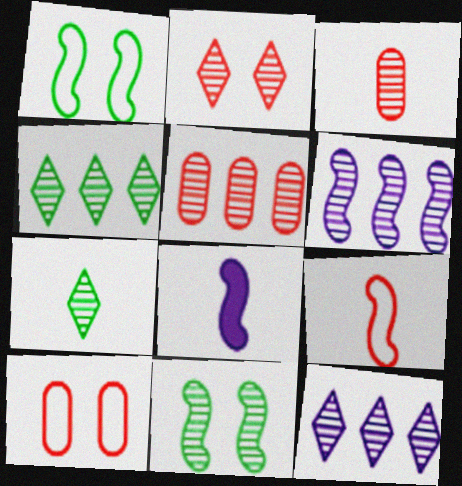[[2, 7, 12], 
[3, 11, 12], 
[4, 5, 6], 
[4, 8, 10]]